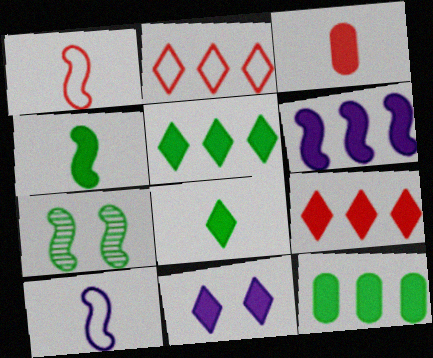[[1, 6, 7], 
[6, 9, 12], 
[8, 9, 11]]